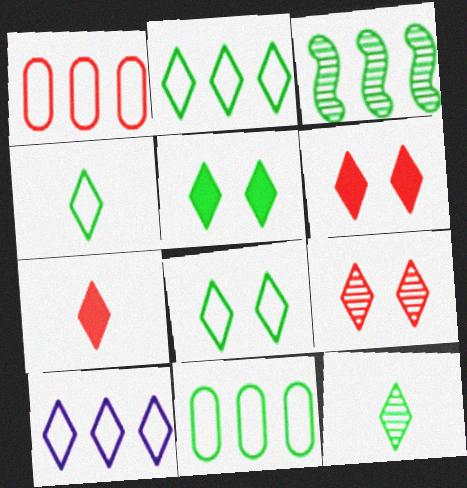[[2, 4, 8], 
[2, 5, 12], 
[6, 10, 12]]